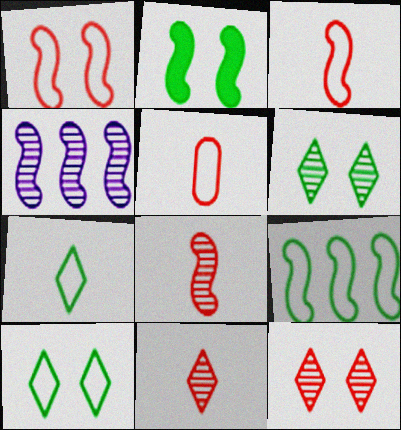[[2, 3, 4]]